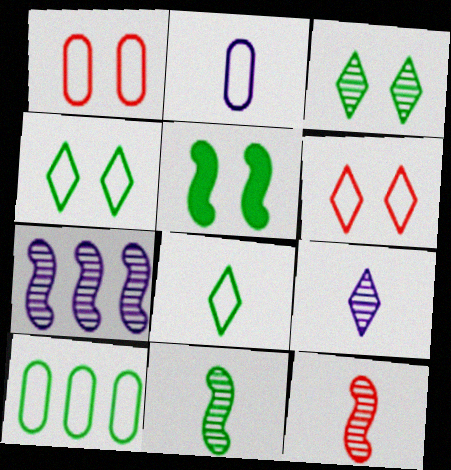[[1, 2, 10]]